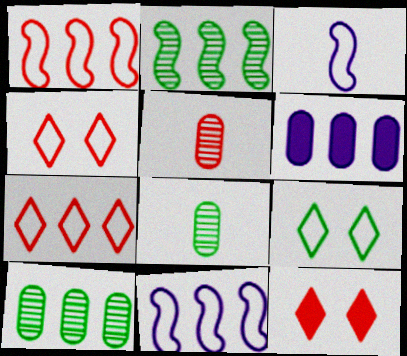[[1, 5, 12], 
[2, 6, 7], 
[3, 10, 12], 
[8, 11, 12]]